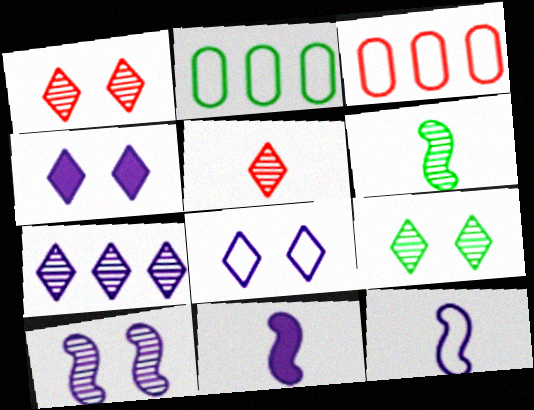[[1, 2, 11], 
[3, 4, 6], 
[3, 9, 11], 
[5, 7, 9]]